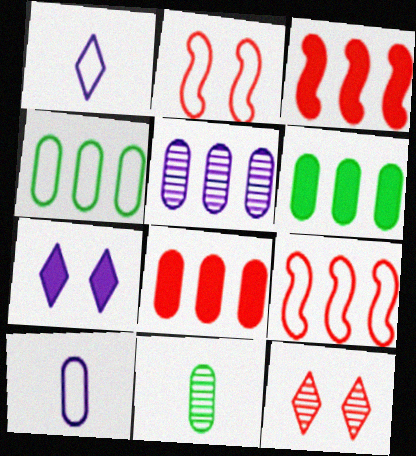[[1, 2, 4], 
[4, 5, 8], 
[7, 9, 11]]